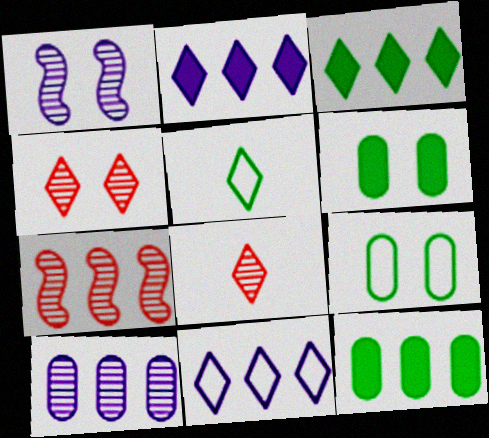[[2, 4, 5], 
[7, 11, 12]]